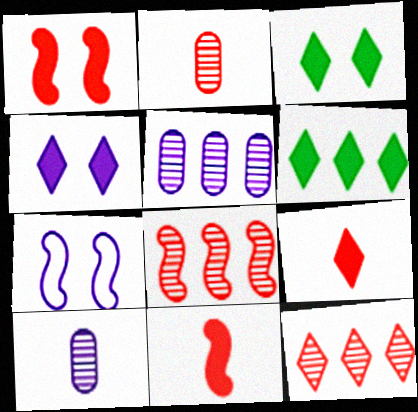[[2, 6, 7], 
[4, 6, 9]]